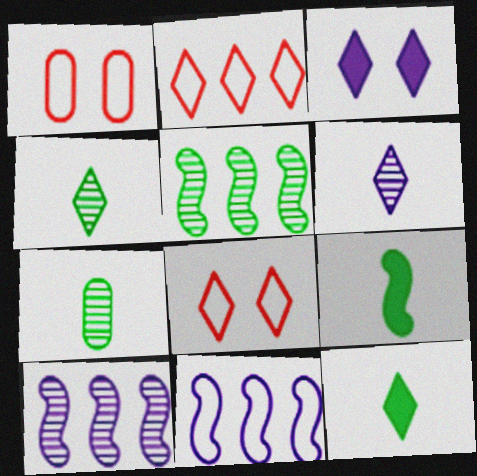[[1, 10, 12], 
[2, 3, 4]]